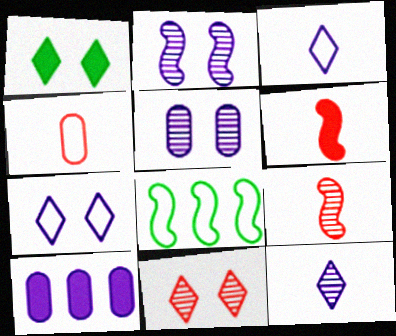[[1, 6, 10], 
[1, 7, 11], 
[2, 3, 10], 
[2, 6, 8], 
[4, 7, 8]]